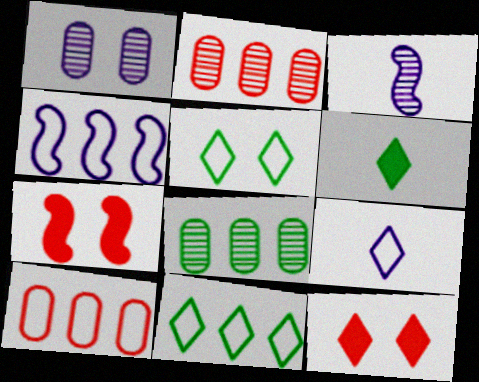[[1, 5, 7], 
[4, 10, 11], 
[7, 8, 9]]